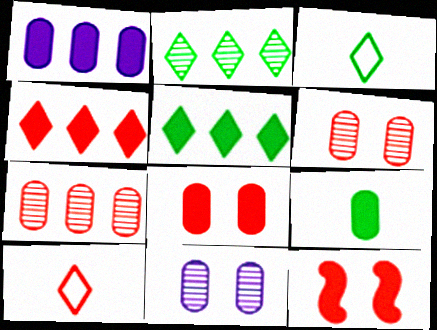[[1, 8, 9], 
[7, 10, 12]]